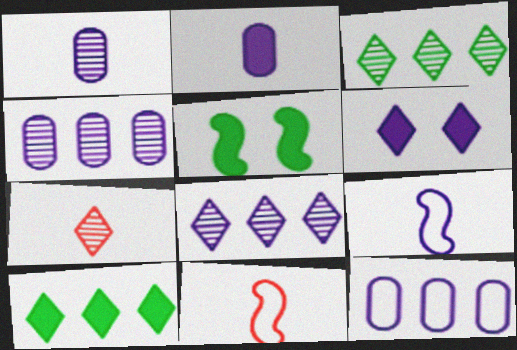[[4, 6, 9], 
[5, 7, 12]]